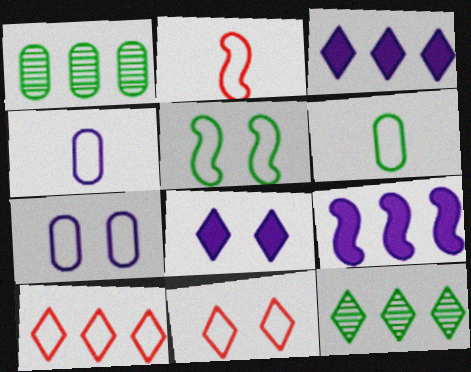[[1, 2, 8], 
[1, 9, 10], 
[3, 10, 12], 
[4, 5, 10], 
[5, 7, 11]]